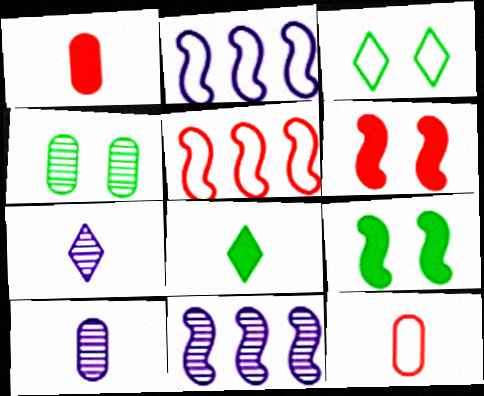[[1, 3, 11], 
[2, 3, 12], 
[3, 4, 9]]